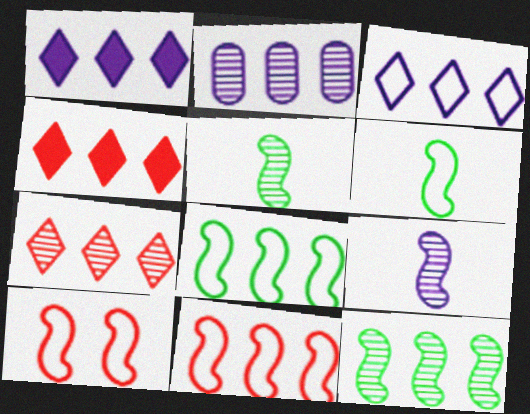[[2, 4, 8], 
[2, 7, 12]]